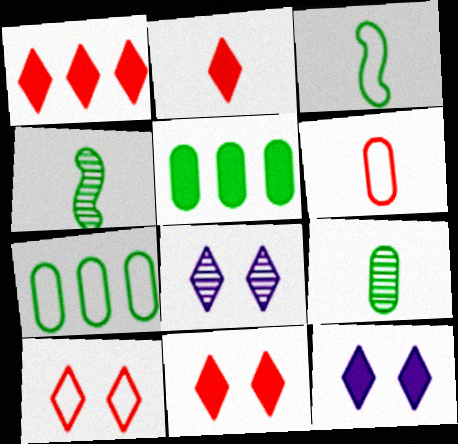[[1, 2, 11]]